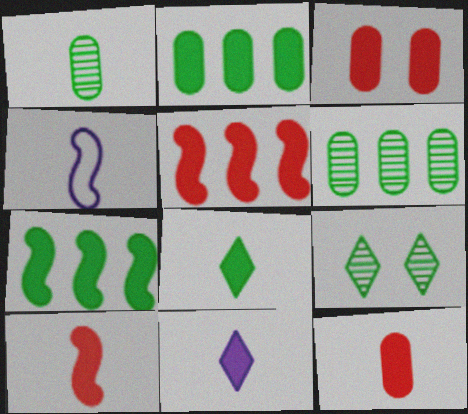[[3, 7, 11]]